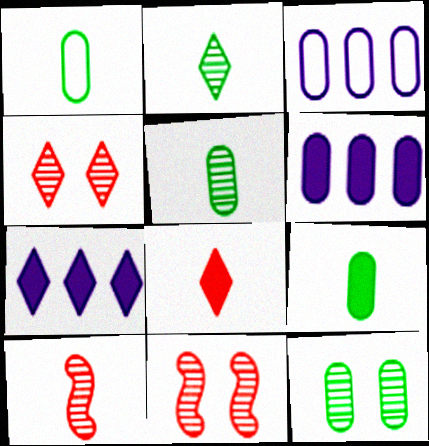[[1, 5, 9], 
[1, 7, 11]]